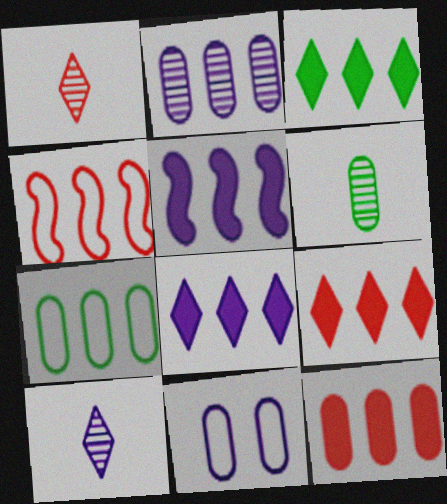[[2, 3, 4], 
[2, 7, 12], 
[3, 5, 12], 
[3, 8, 9], 
[5, 10, 11], 
[6, 11, 12]]